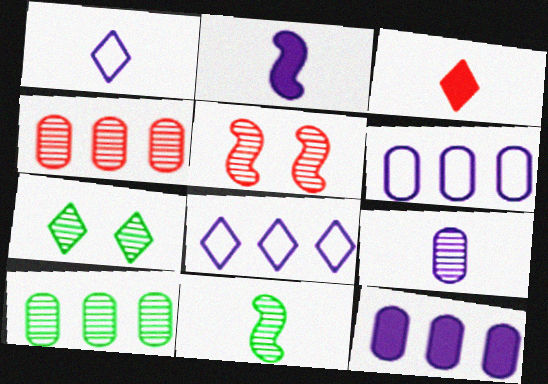[[1, 2, 9], 
[3, 7, 8], 
[7, 10, 11]]